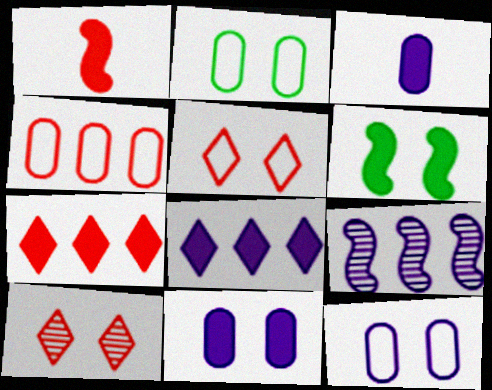[[1, 4, 10], 
[3, 6, 7], 
[6, 10, 12]]